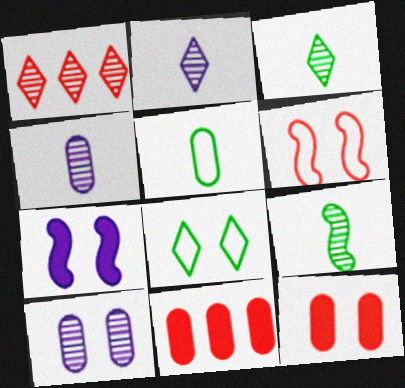[[1, 5, 7], 
[1, 9, 10], 
[5, 10, 11]]